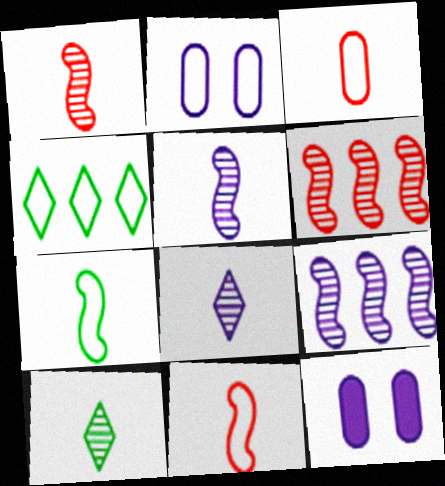[[1, 4, 12], 
[2, 4, 11]]